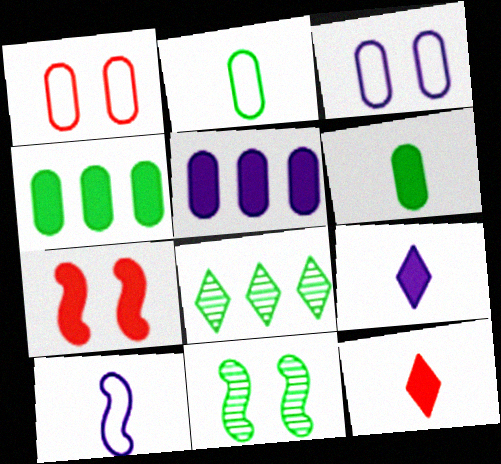[[4, 7, 9]]